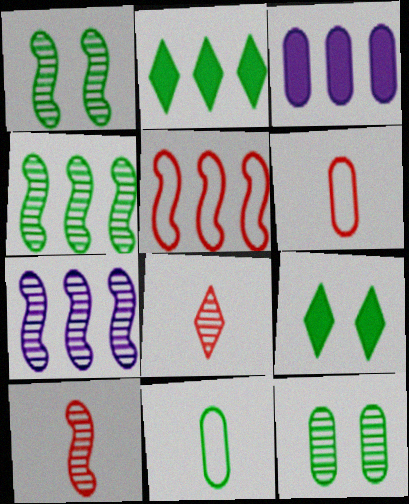[[1, 2, 11], 
[1, 7, 10], 
[3, 6, 12], 
[4, 9, 11], 
[6, 7, 9], 
[7, 8, 12]]